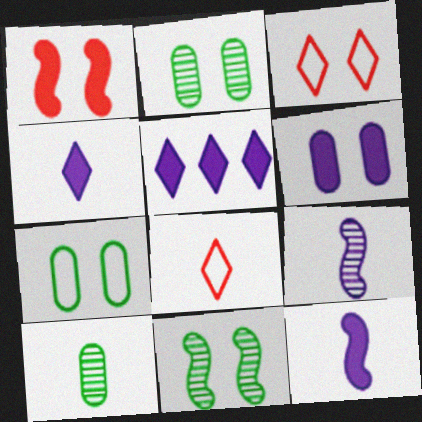[[3, 6, 11], 
[5, 6, 12], 
[8, 10, 12]]